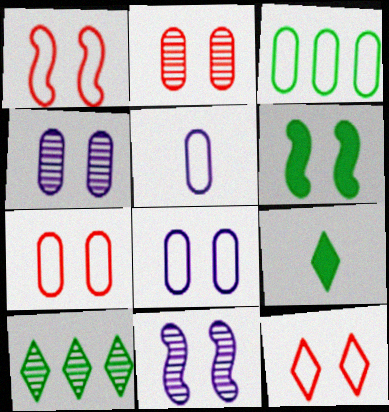[[1, 6, 11], 
[1, 7, 12], 
[3, 5, 7], 
[4, 6, 12]]